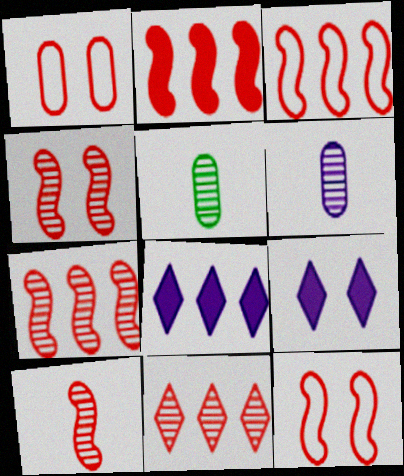[[2, 3, 7], 
[2, 10, 12], 
[3, 5, 9], 
[4, 7, 10], 
[5, 8, 12]]